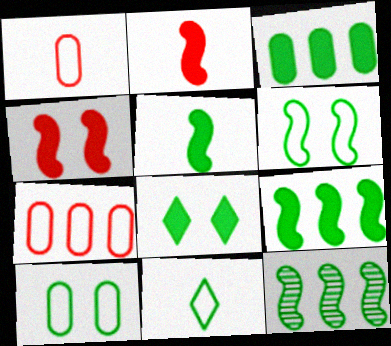[[3, 5, 8], 
[5, 6, 12]]